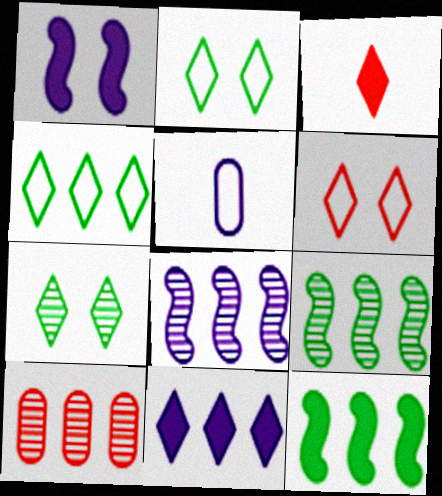[]